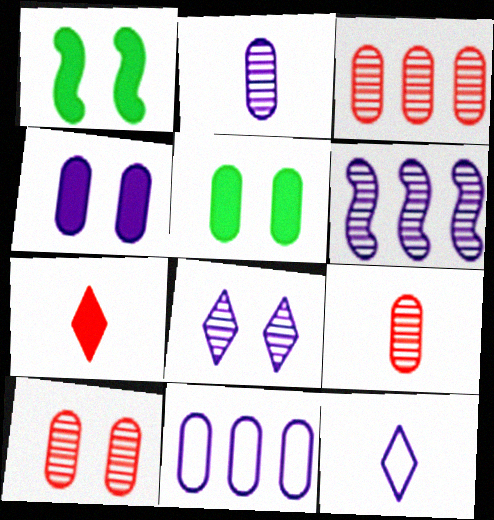[[1, 3, 12], 
[2, 4, 11], 
[2, 6, 8], 
[3, 9, 10], 
[4, 6, 12], 
[5, 9, 11]]